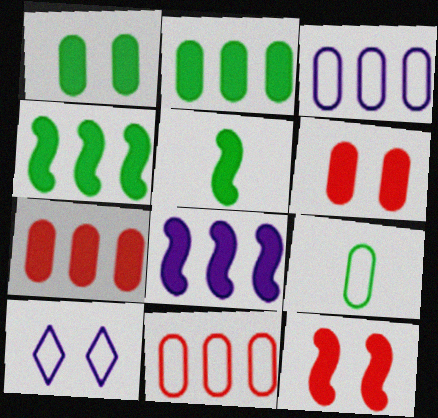[[5, 8, 12]]